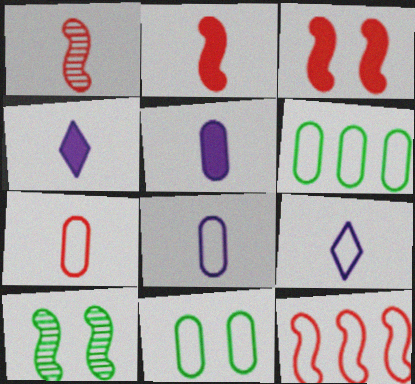[[1, 3, 12], 
[9, 11, 12]]